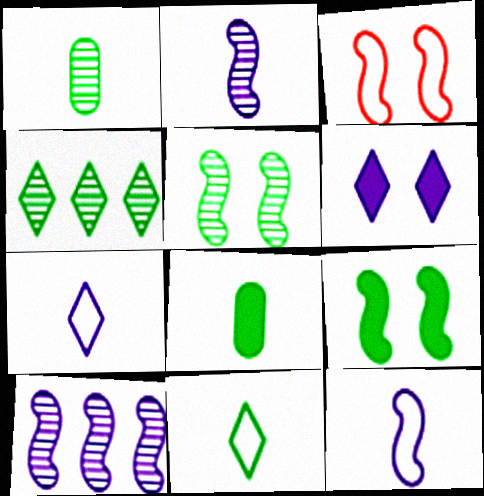[[1, 4, 5]]